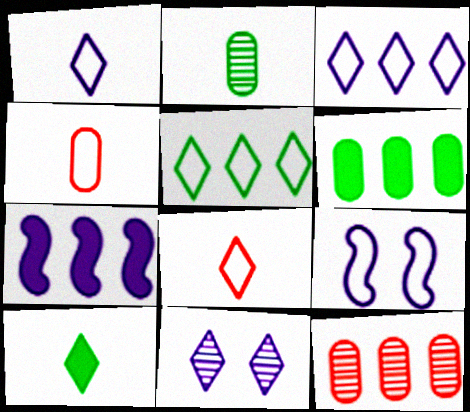[[4, 5, 9], 
[5, 7, 12], 
[9, 10, 12]]